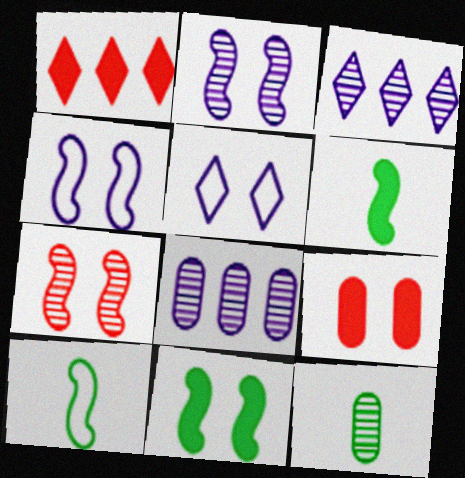[[1, 4, 12], 
[3, 7, 12], 
[3, 9, 10], 
[4, 7, 11]]